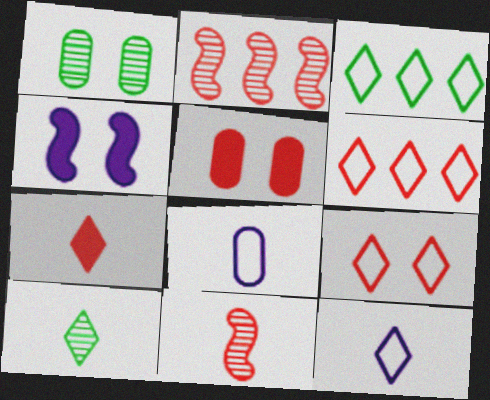[[1, 4, 9], 
[3, 9, 12], 
[5, 6, 11], 
[7, 10, 12]]